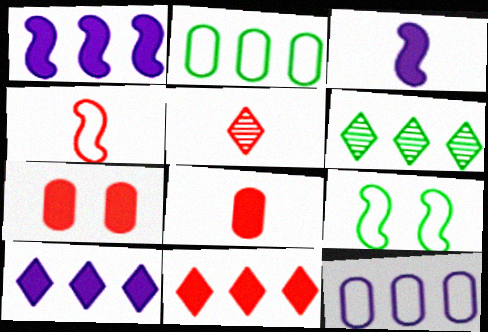[[4, 5, 8]]